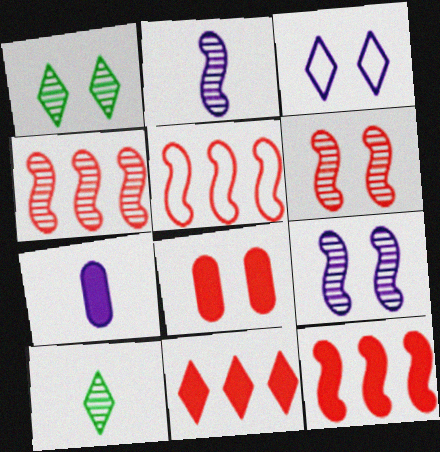[[1, 5, 7], 
[3, 10, 11], 
[4, 5, 12]]